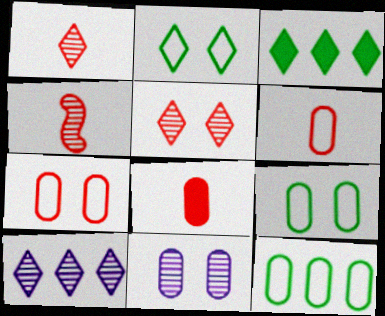[[8, 11, 12]]